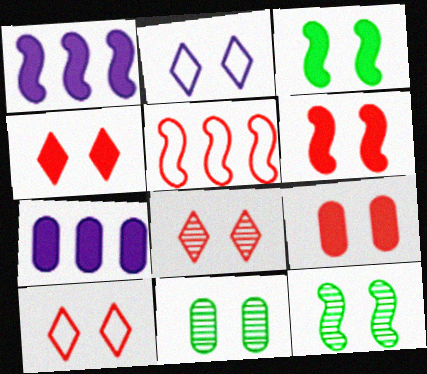[[2, 6, 11], 
[2, 9, 12], 
[4, 6, 9], 
[4, 8, 10]]